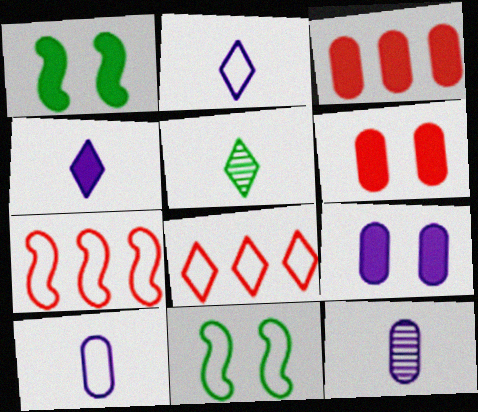[[1, 3, 4], 
[1, 8, 12], 
[5, 7, 9], 
[8, 10, 11]]